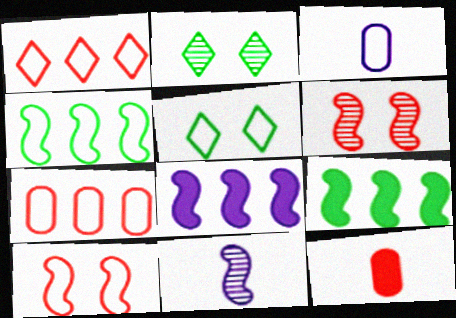[[1, 6, 12], 
[9, 10, 11]]